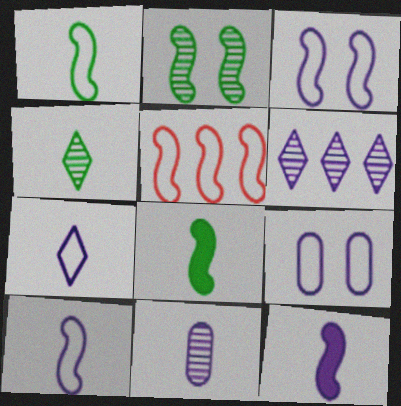[[1, 3, 5], 
[2, 5, 12], 
[6, 9, 12], 
[7, 11, 12]]